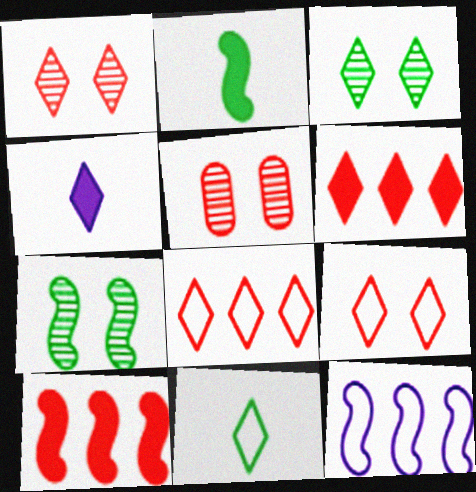[[3, 4, 8]]